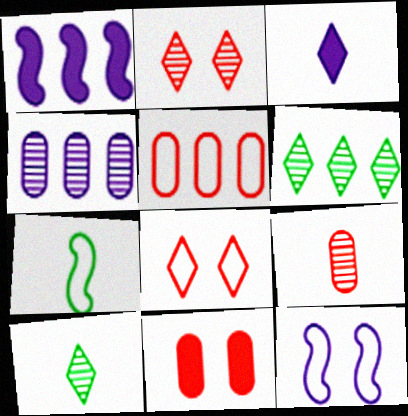[[1, 5, 6], 
[3, 4, 12], 
[3, 6, 8], 
[3, 7, 9], 
[5, 9, 11]]